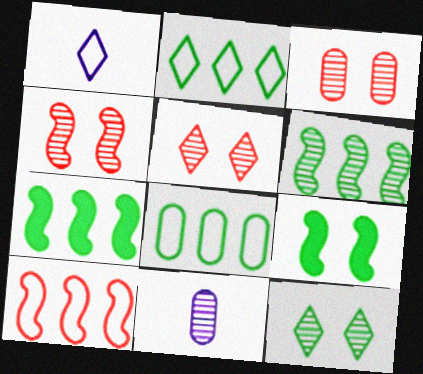[[1, 3, 7], 
[3, 4, 5], 
[5, 6, 11]]